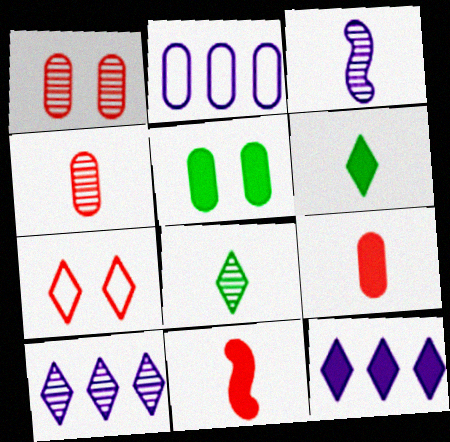[[2, 4, 5], 
[3, 4, 8], 
[5, 11, 12], 
[6, 7, 10], 
[7, 8, 12]]